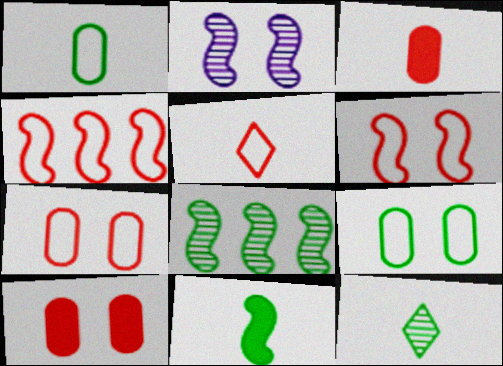[[1, 11, 12], 
[2, 4, 11], 
[4, 5, 7]]